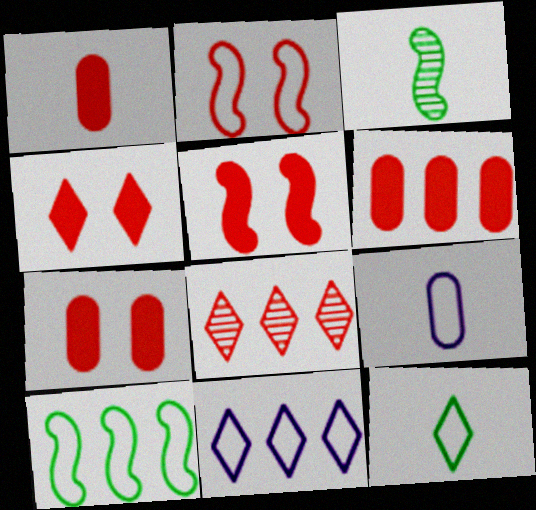[[1, 2, 8], 
[1, 6, 7], 
[3, 7, 11], 
[4, 5, 7]]